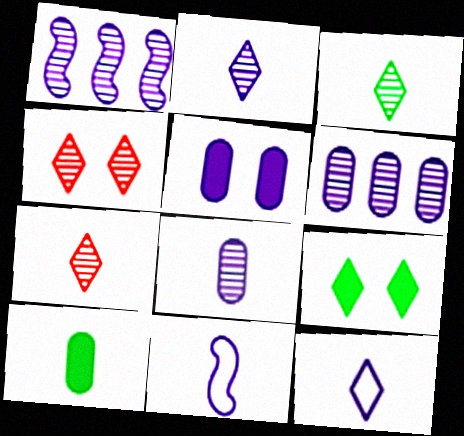[[1, 5, 12], 
[2, 3, 7], 
[7, 10, 11]]